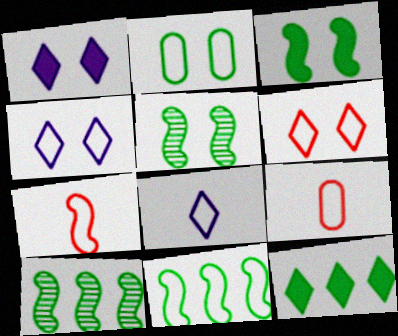[[1, 9, 10], 
[4, 9, 11]]